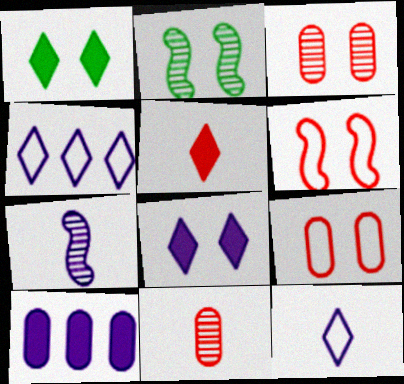[[2, 8, 9]]